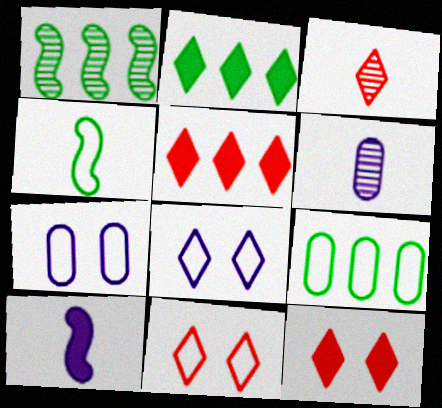[[1, 2, 9], 
[2, 3, 8], 
[3, 5, 11]]